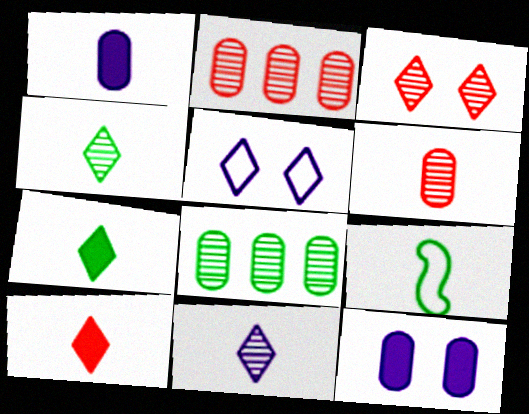[]